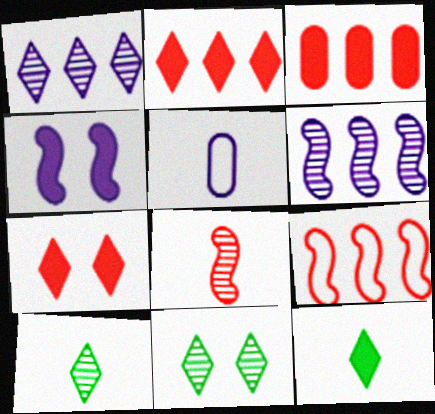[[1, 4, 5], 
[3, 4, 12], 
[5, 8, 12]]